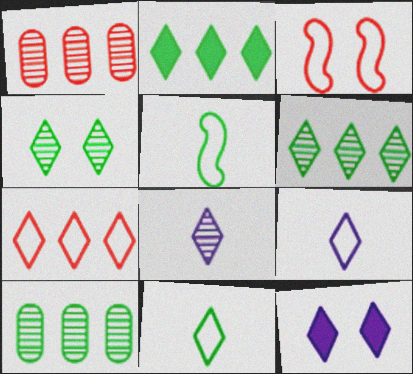[[1, 5, 12], 
[2, 4, 11]]